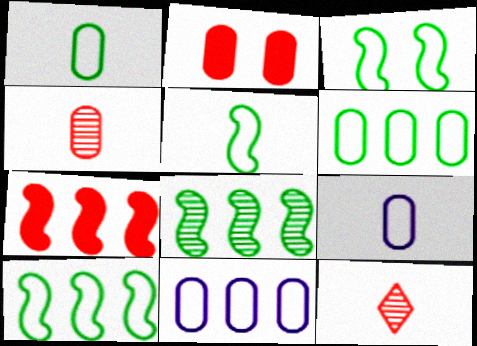[[3, 5, 10]]